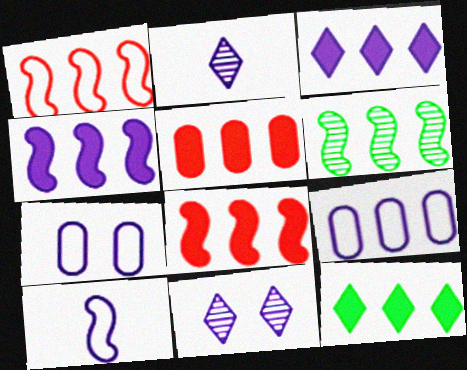[[1, 4, 6], 
[2, 4, 7], 
[4, 5, 12]]